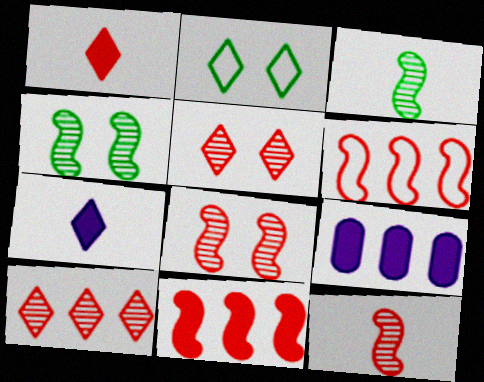[[2, 7, 10], 
[2, 9, 12]]